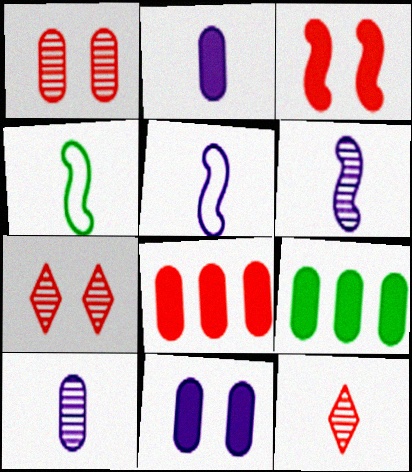[[2, 4, 12], 
[5, 7, 9]]